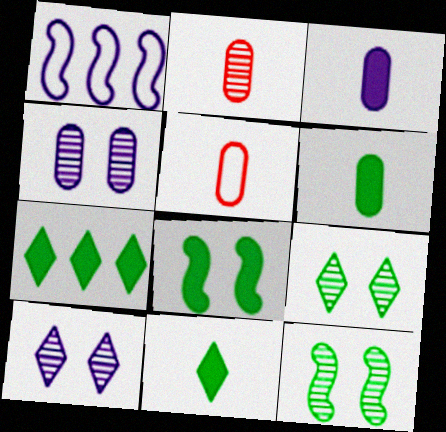[[1, 3, 10], 
[6, 7, 8]]